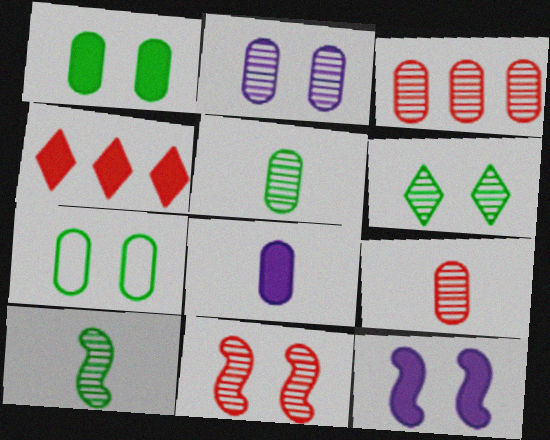[[2, 3, 5], 
[2, 6, 11], 
[3, 7, 8]]